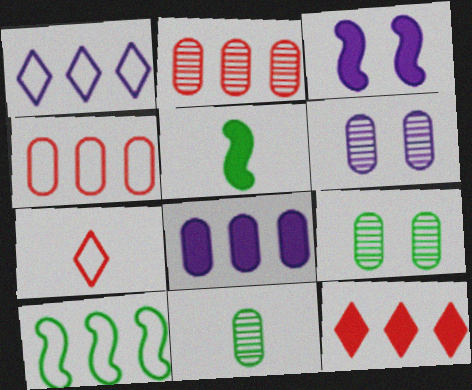[[1, 4, 10], 
[2, 6, 11]]